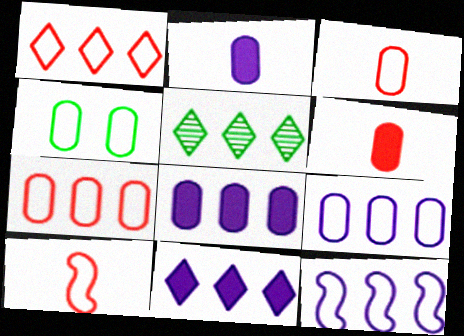[[1, 5, 11], 
[3, 4, 9]]